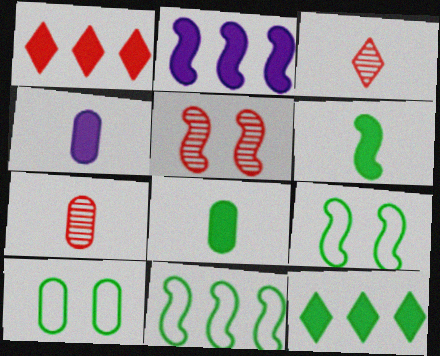[[2, 3, 10]]